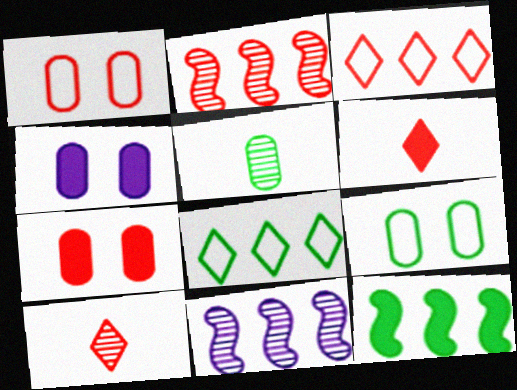[[1, 2, 6], 
[4, 6, 12], 
[6, 9, 11]]